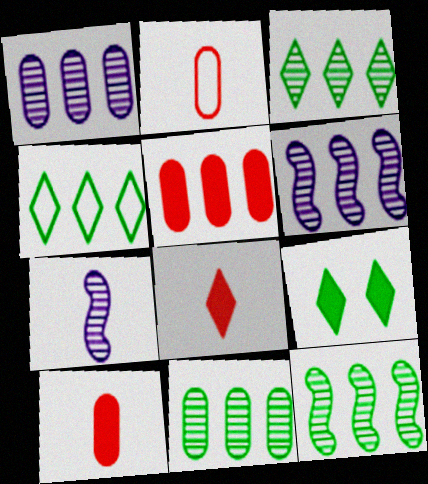[[2, 6, 9], 
[3, 11, 12], 
[4, 5, 6]]